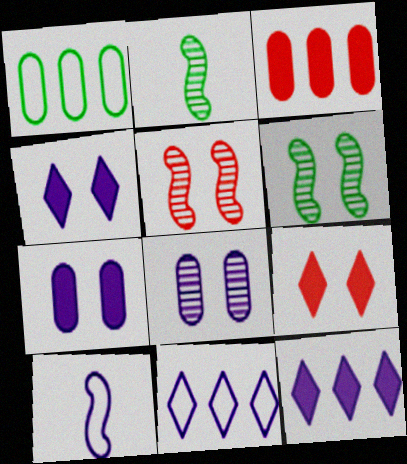[[8, 10, 12]]